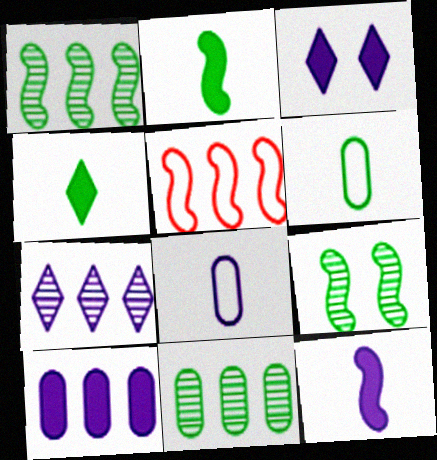[[3, 10, 12], 
[5, 9, 12]]